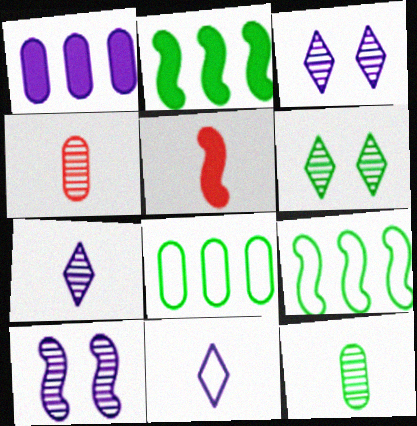[[1, 10, 11], 
[3, 5, 8], 
[5, 9, 10], 
[5, 11, 12]]